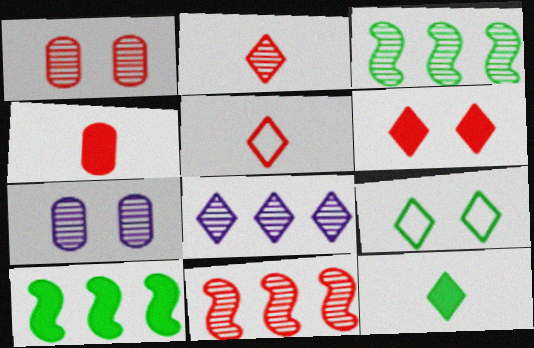[[1, 2, 11], 
[2, 3, 7], 
[5, 7, 10]]